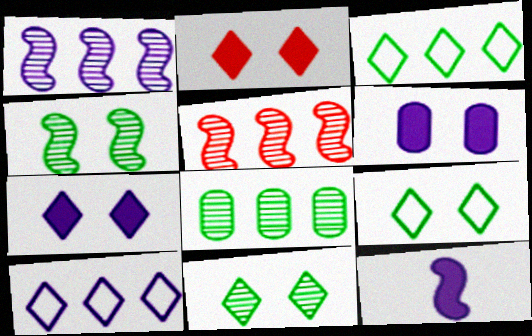[]